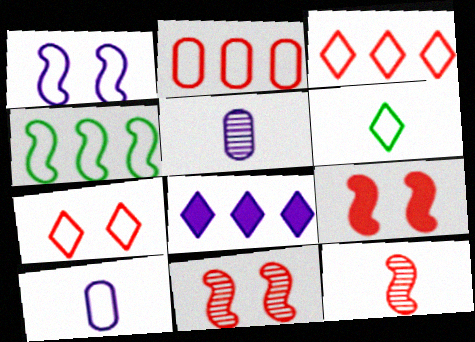[[1, 2, 6], 
[1, 5, 8], 
[4, 7, 10]]